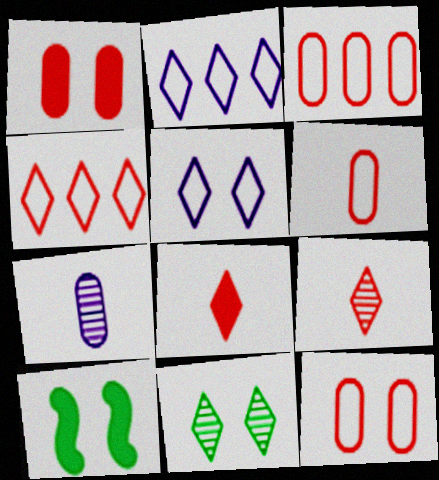[[2, 8, 11], 
[3, 6, 12], 
[4, 7, 10]]